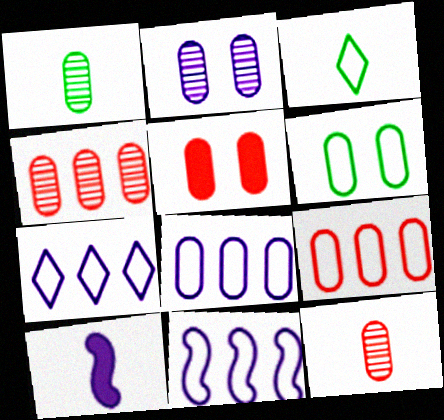[[1, 2, 4], 
[1, 5, 8], 
[2, 5, 6], 
[2, 7, 10], 
[3, 10, 12], 
[5, 9, 12], 
[7, 8, 11]]